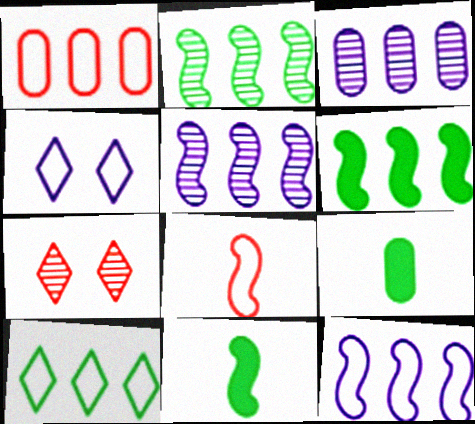[[1, 10, 12], 
[7, 9, 12]]